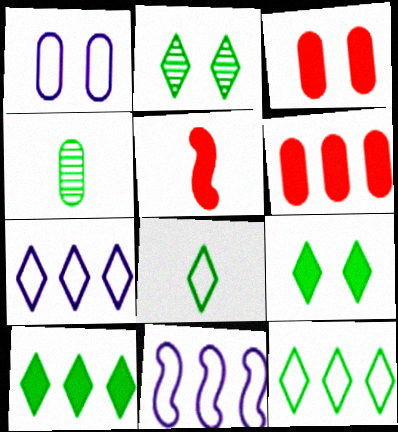[[1, 4, 6], 
[2, 8, 10]]